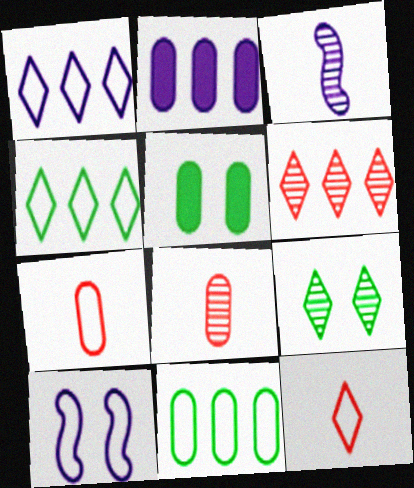[[4, 7, 10], 
[10, 11, 12]]